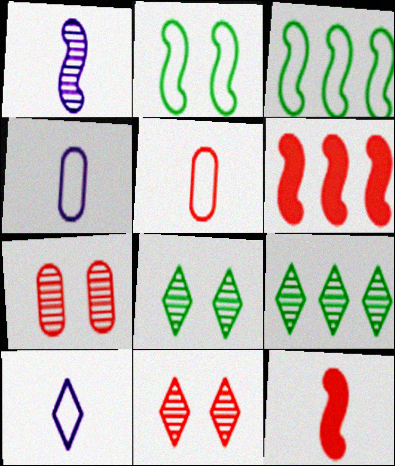[[1, 2, 6], 
[1, 7, 9], 
[4, 6, 8], 
[5, 6, 11]]